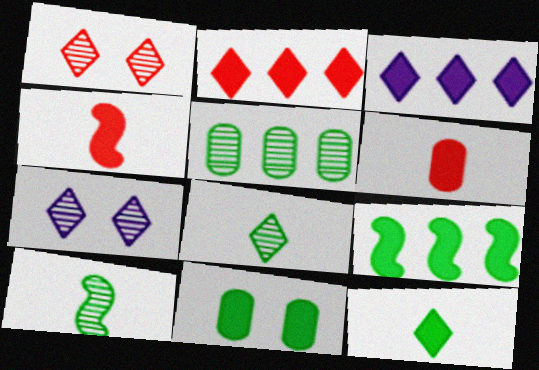[[3, 4, 11], 
[9, 11, 12]]